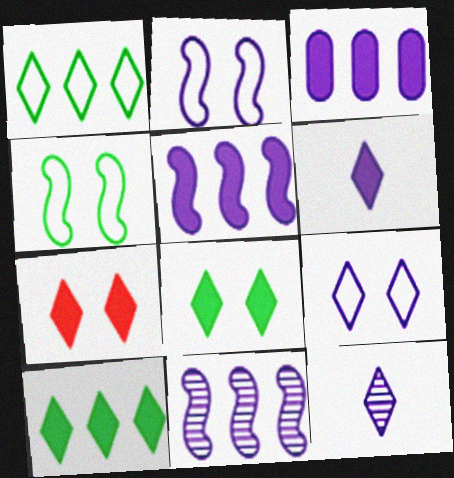[[1, 7, 12], 
[2, 3, 12], 
[6, 7, 10]]